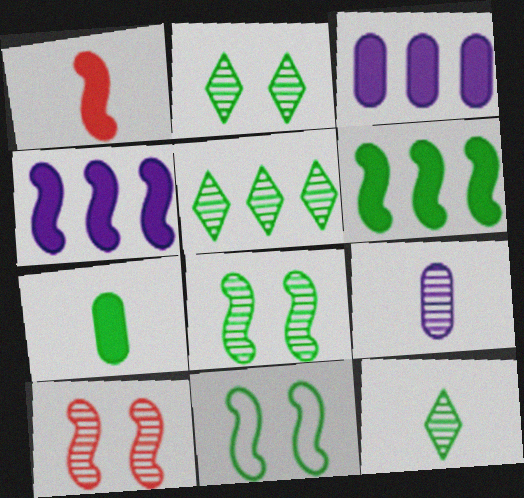[[2, 5, 12], 
[5, 7, 11], 
[5, 9, 10]]